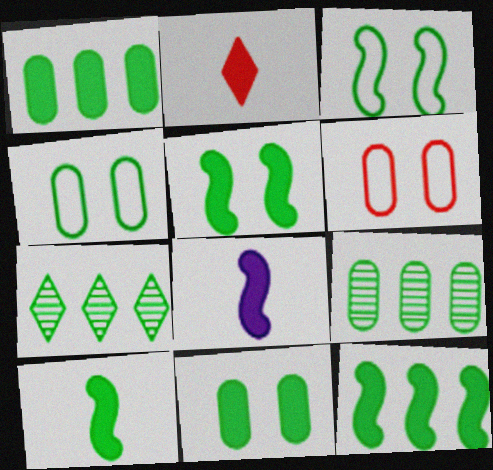[[4, 7, 10], 
[5, 10, 12], 
[6, 7, 8]]